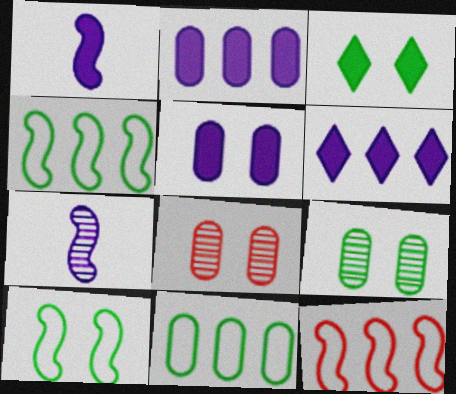[[1, 5, 6], 
[3, 9, 10]]